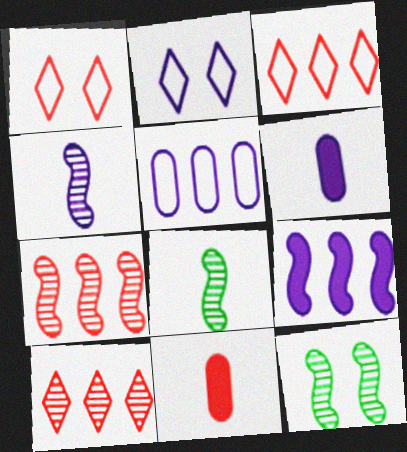[[1, 7, 11], 
[3, 6, 12], 
[4, 7, 12]]